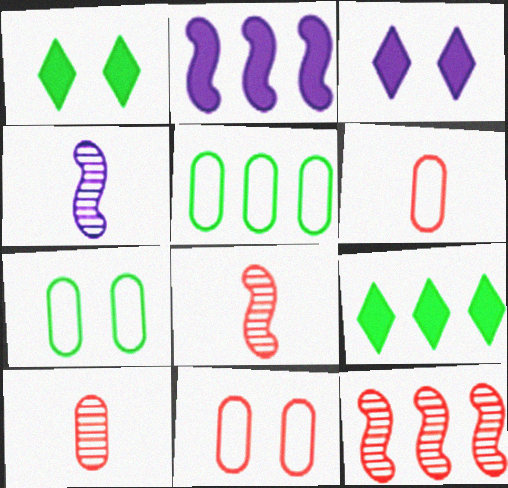[[3, 5, 8], 
[4, 9, 11]]